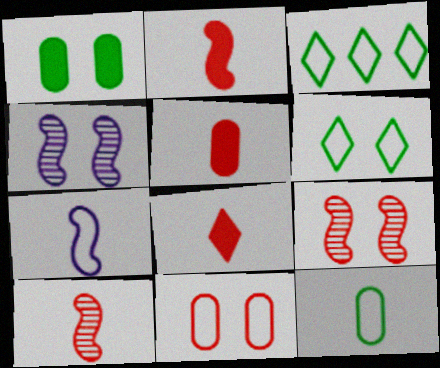[[2, 5, 8], 
[3, 4, 5], 
[3, 7, 11]]